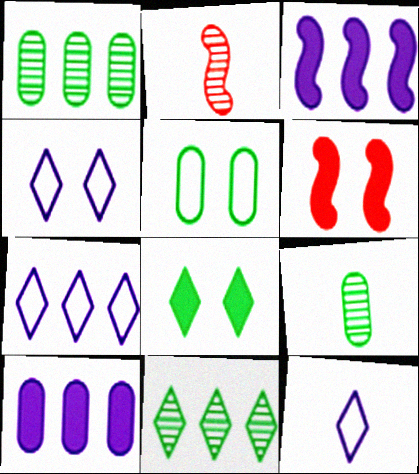[[1, 6, 12], 
[4, 7, 12], 
[6, 7, 9]]